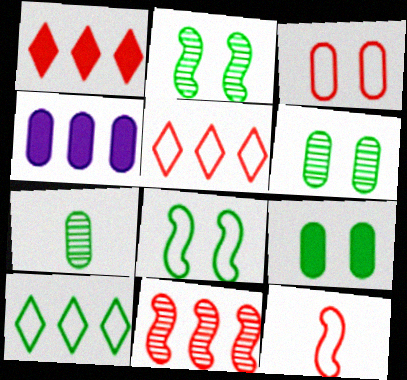[[3, 4, 7], 
[3, 5, 12], 
[4, 10, 11]]